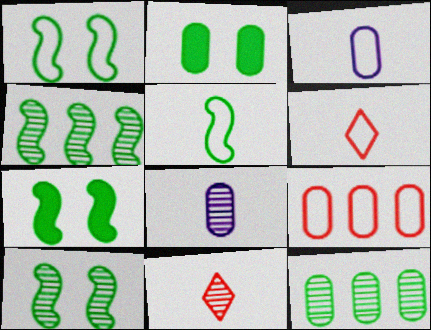[[1, 7, 10], 
[2, 8, 9], 
[3, 5, 6], 
[4, 5, 7]]